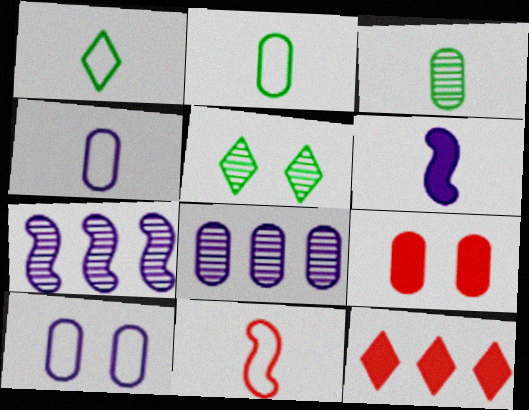[[1, 4, 11], 
[1, 7, 9], 
[2, 8, 9]]